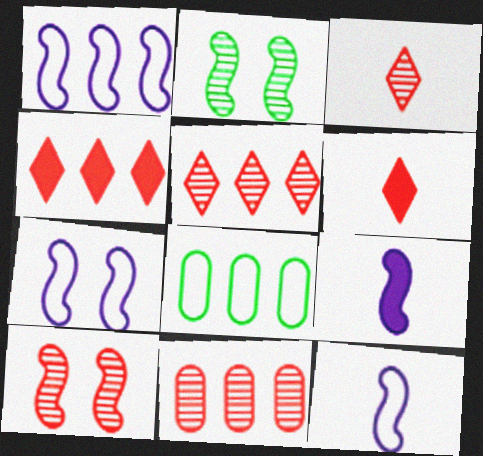[[1, 7, 12], 
[3, 10, 11]]